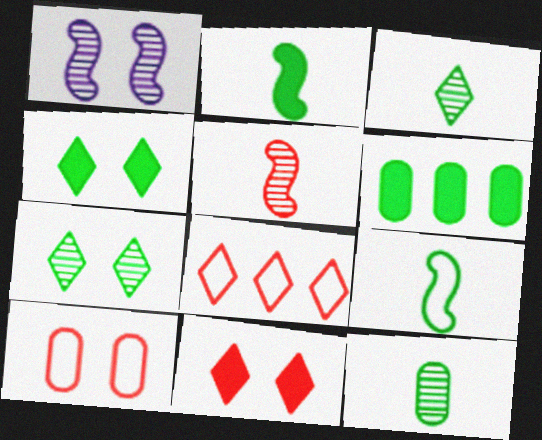[[1, 4, 10], 
[2, 4, 6], 
[6, 7, 9]]